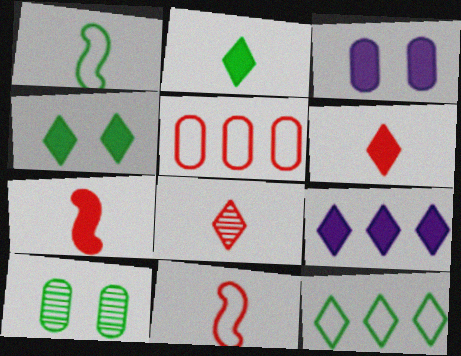[[4, 6, 9], 
[9, 10, 11]]